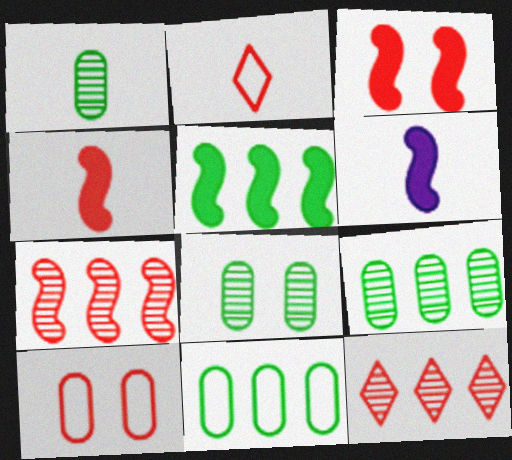[[1, 2, 6], 
[1, 8, 9], 
[3, 5, 6], 
[4, 10, 12]]